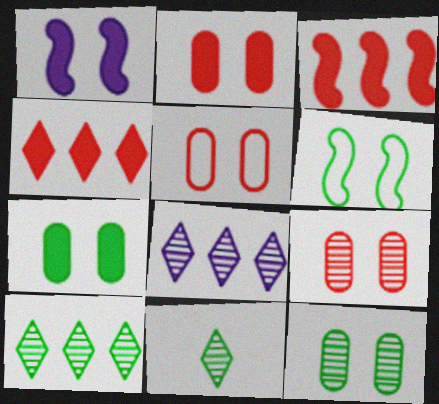[[2, 5, 9]]